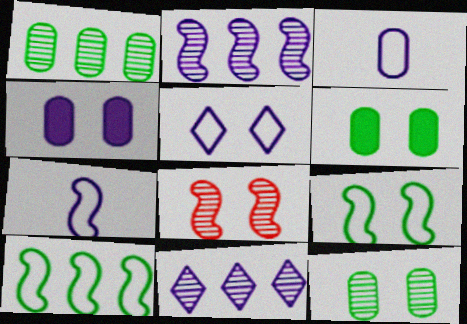[[4, 7, 11], 
[5, 6, 8]]